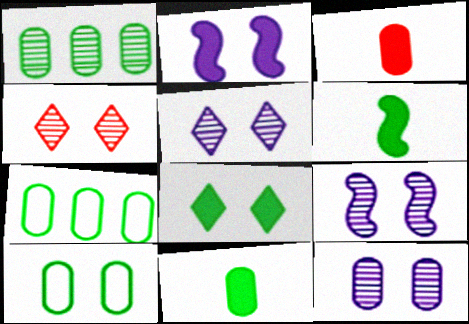[[1, 10, 11], 
[2, 4, 10], 
[3, 7, 12], 
[5, 9, 12]]